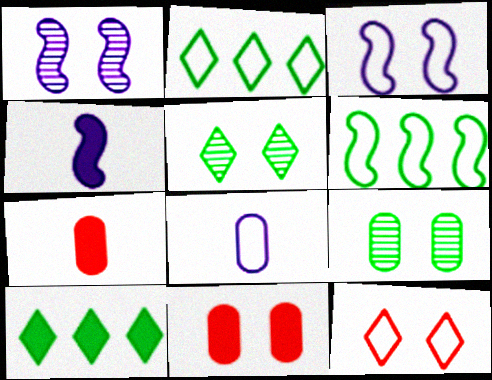[[1, 2, 7], 
[3, 5, 11], 
[4, 10, 11], 
[6, 8, 12]]